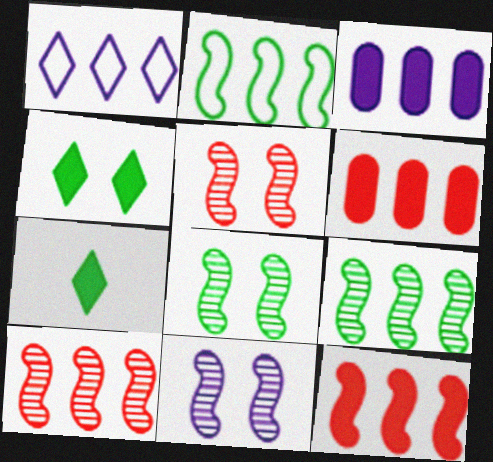[[1, 6, 9], 
[5, 8, 11]]